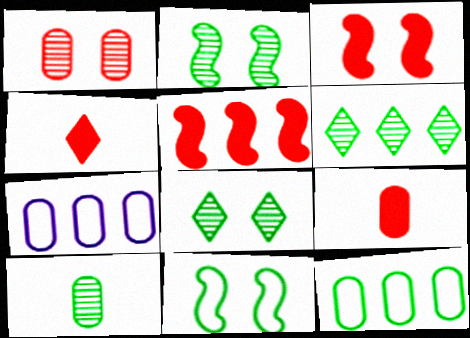[[2, 4, 7], 
[2, 6, 10], 
[5, 6, 7]]